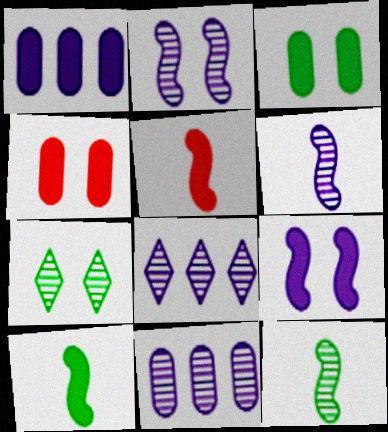[]